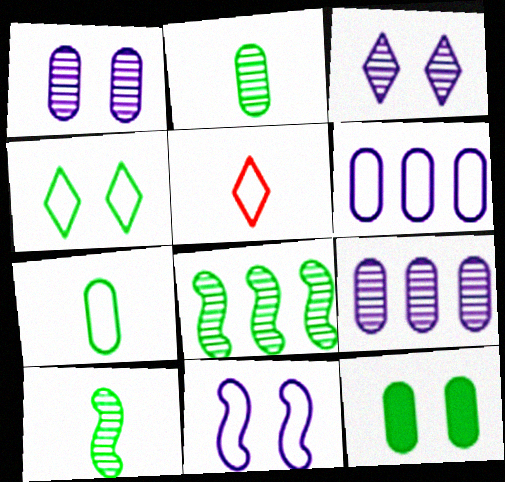[]